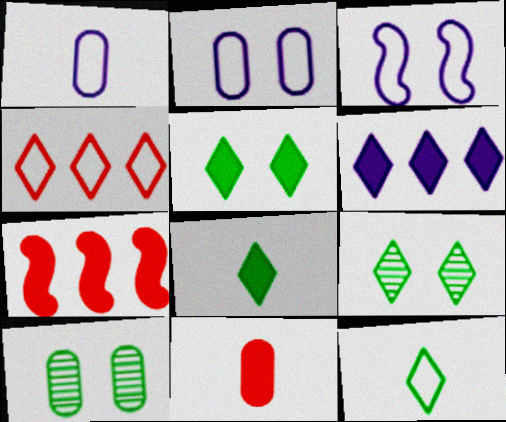[[1, 7, 9]]